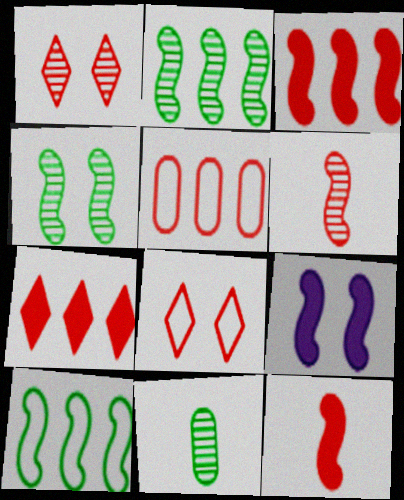[[1, 5, 12], 
[6, 9, 10]]